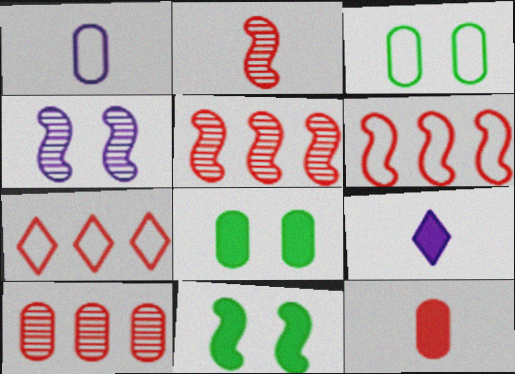[[1, 8, 10], 
[3, 5, 9]]